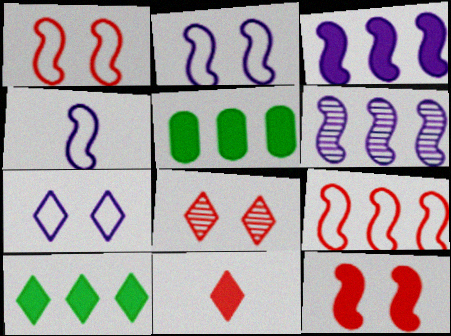[[4, 5, 8]]